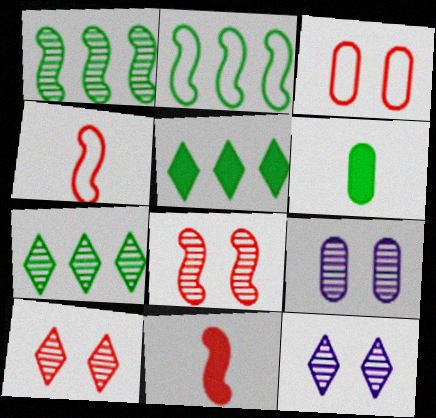[[4, 5, 9]]